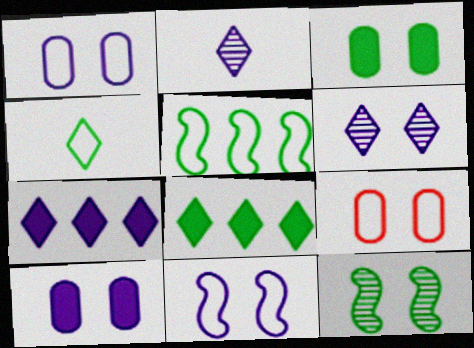[[6, 10, 11]]